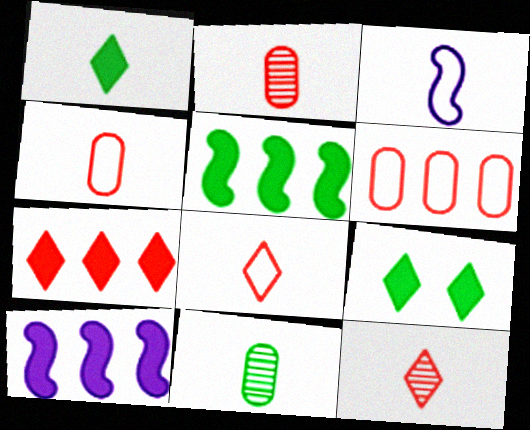[[1, 2, 3]]